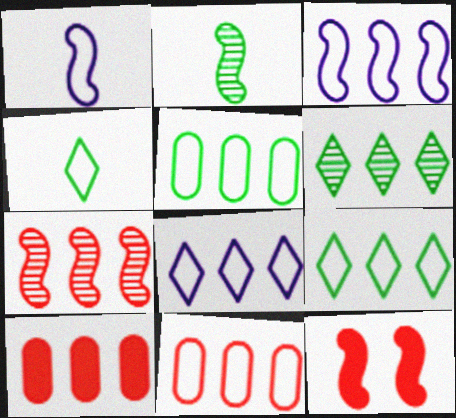[[2, 3, 12], 
[3, 6, 10], 
[3, 9, 11]]